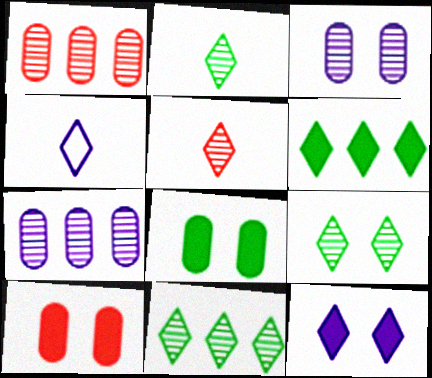[[2, 9, 11]]